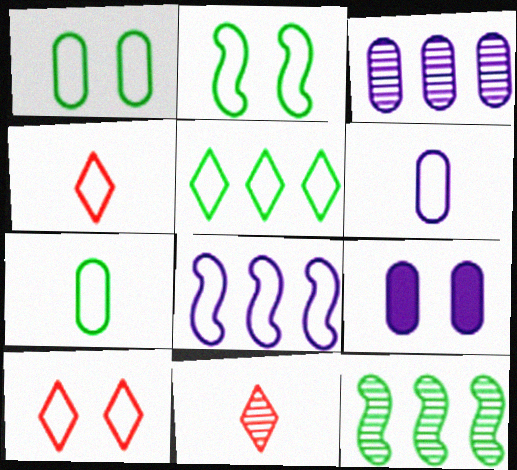[[1, 4, 8], 
[2, 5, 7], 
[3, 6, 9], 
[4, 9, 12], 
[7, 8, 10]]